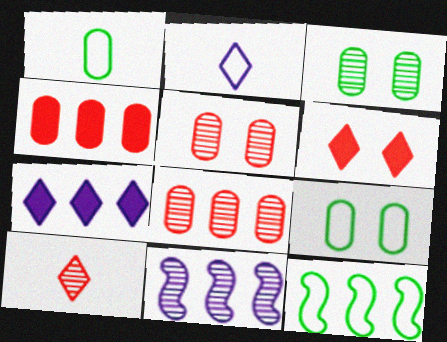[[1, 6, 11], 
[3, 10, 11], 
[7, 8, 12]]